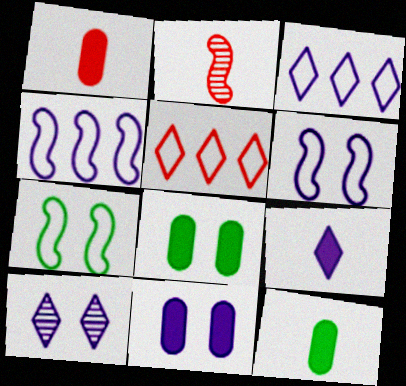[[2, 3, 8], 
[3, 9, 10], 
[6, 10, 11]]